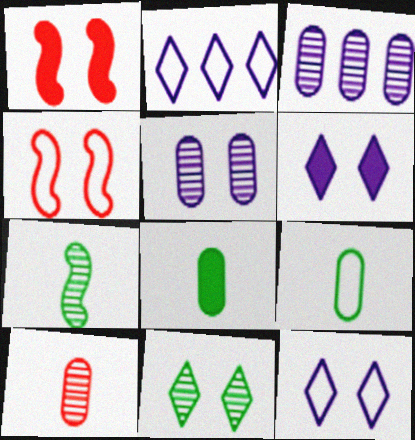[[2, 4, 9]]